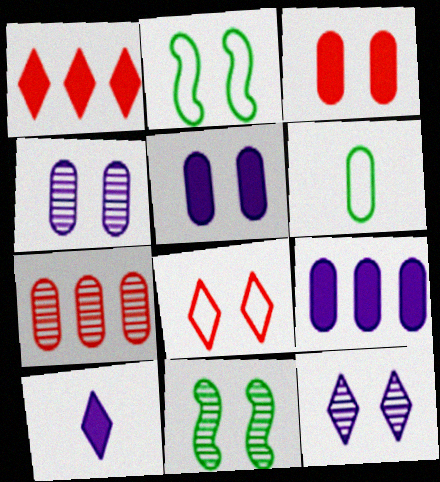[[2, 3, 12], 
[2, 7, 10], 
[5, 6, 7], 
[5, 8, 11]]